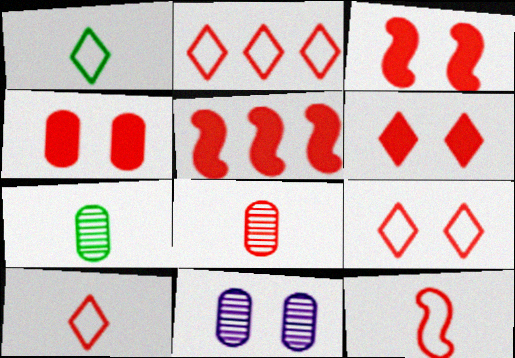[[1, 5, 11], 
[2, 3, 8], 
[2, 9, 10], 
[3, 4, 6], 
[5, 8, 9]]